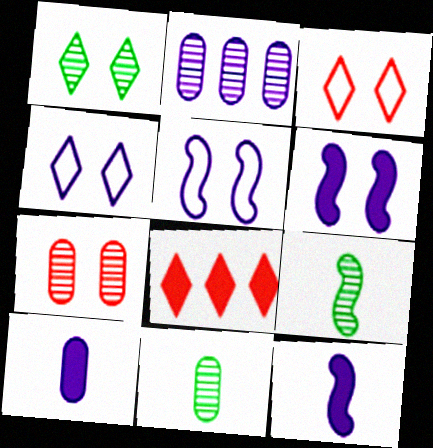[[2, 4, 12], 
[2, 7, 11], 
[5, 8, 11]]